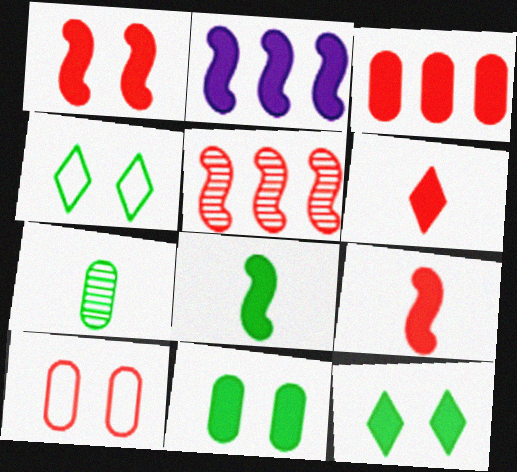[[1, 2, 8], 
[1, 3, 6], 
[2, 6, 11], 
[5, 6, 10]]